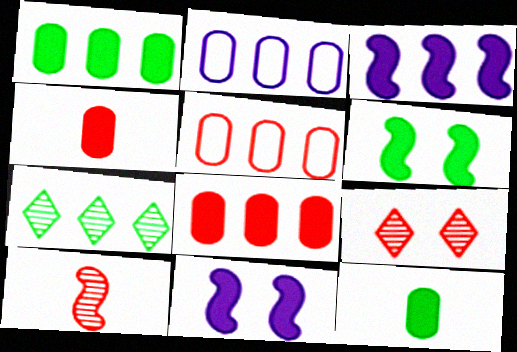[[3, 5, 7]]